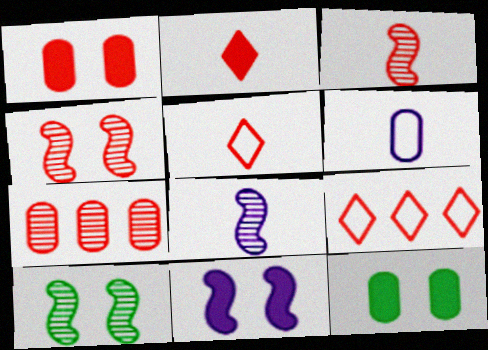[[1, 3, 9], 
[6, 7, 12], 
[8, 9, 12]]